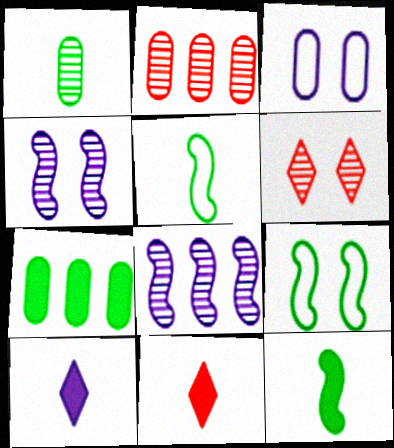[[1, 6, 8], 
[2, 9, 10], 
[3, 8, 10]]